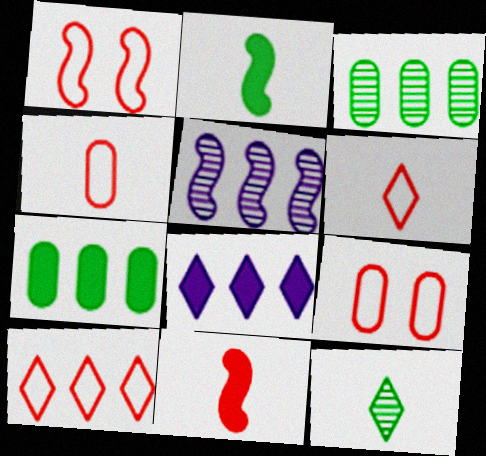[[1, 2, 5], 
[1, 4, 10], 
[5, 7, 10]]